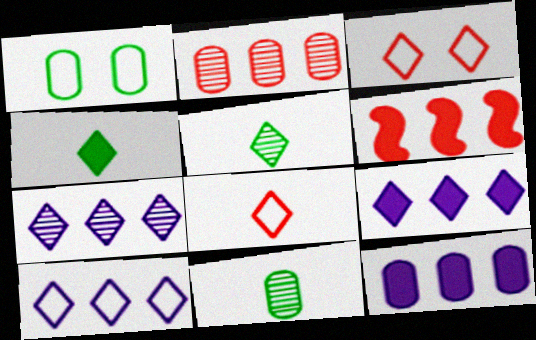[[3, 4, 7], 
[3, 5, 9], 
[7, 9, 10]]